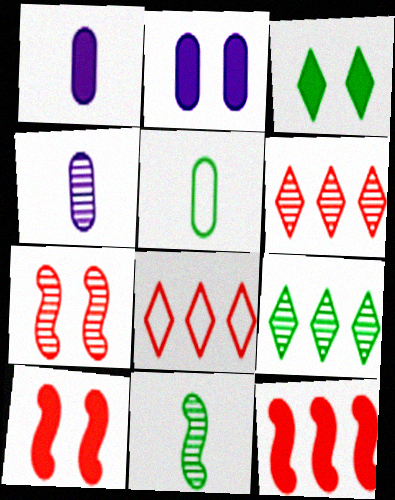[[1, 3, 12], 
[2, 3, 10], 
[2, 8, 11], 
[4, 7, 9]]